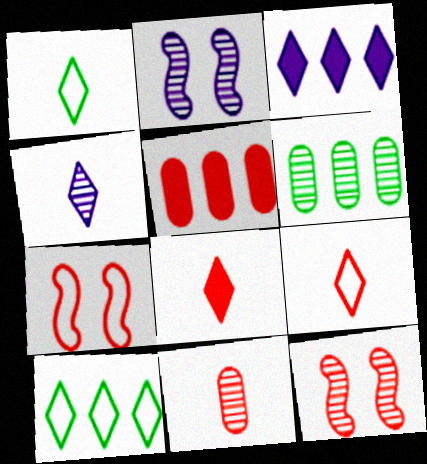[[1, 2, 5], 
[1, 4, 8], 
[4, 6, 12], 
[5, 9, 12]]